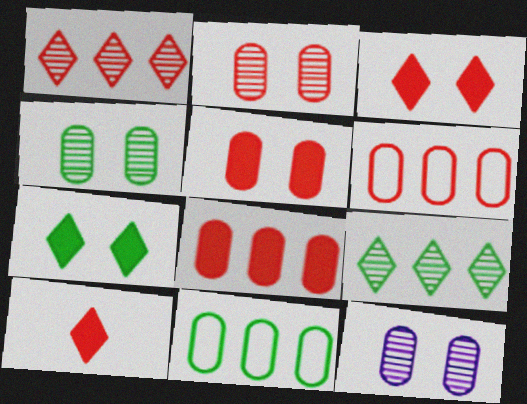[[2, 4, 12]]